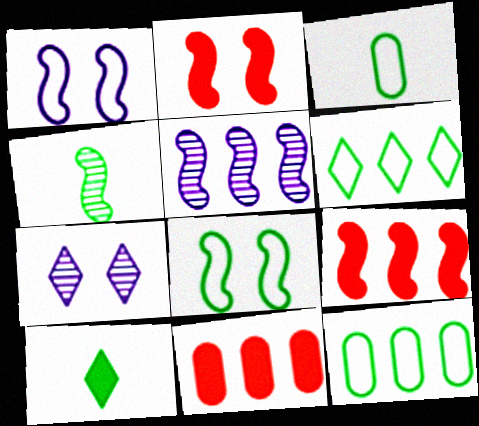[[1, 4, 9], 
[3, 4, 10], 
[3, 6, 8], 
[3, 7, 9], 
[5, 6, 11]]